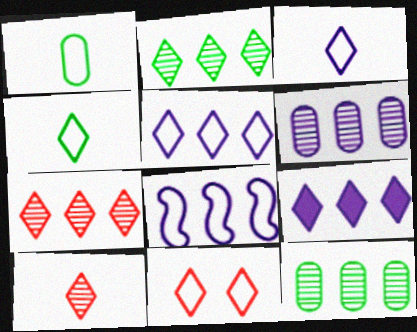[[1, 8, 11], 
[4, 5, 11], 
[6, 8, 9]]